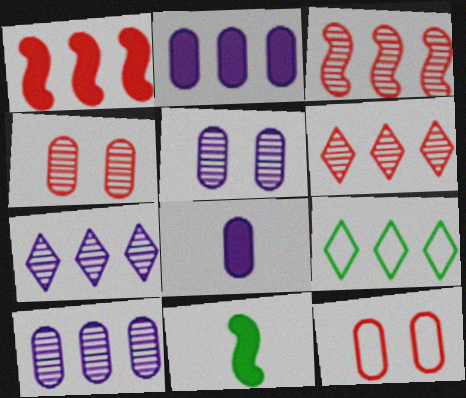[[1, 9, 10], 
[2, 3, 9], 
[7, 11, 12]]